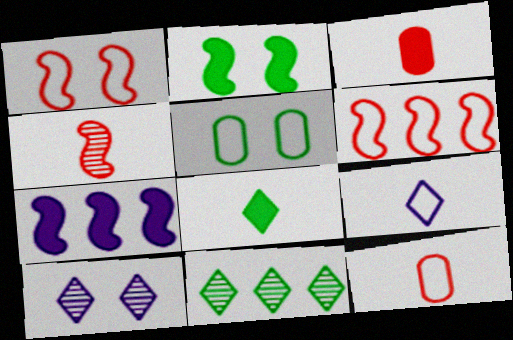[[5, 6, 9]]